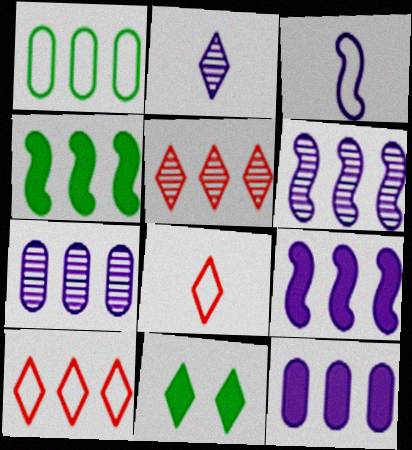[[1, 5, 9], 
[2, 10, 11], 
[4, 7, 10]]